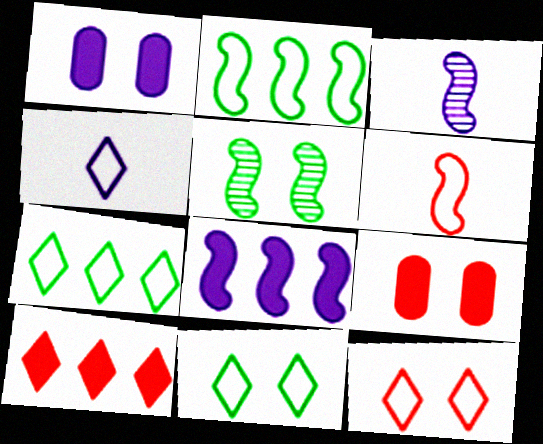[[1, 5, 12], 
[3, 7, 9], 
[4, 7, 12], 
[5, 6, 8]]